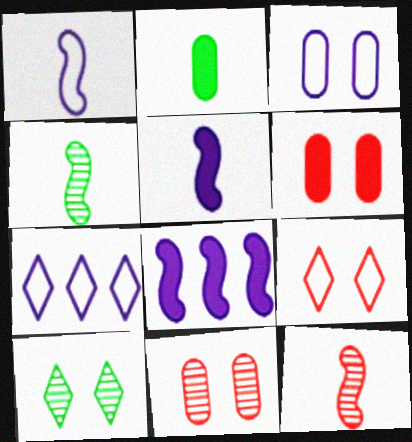[[1, 3, 7], 
[4, 6, 7]]